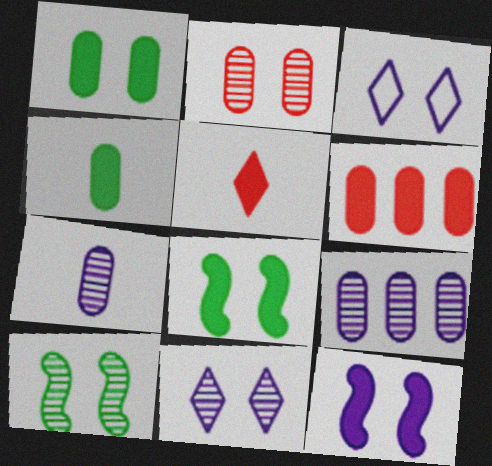[[2, 3, 8], 
[2, 10, 11]]